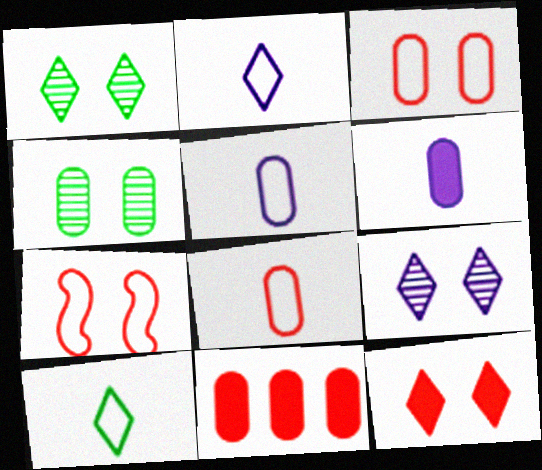[[4, 5, 11]]